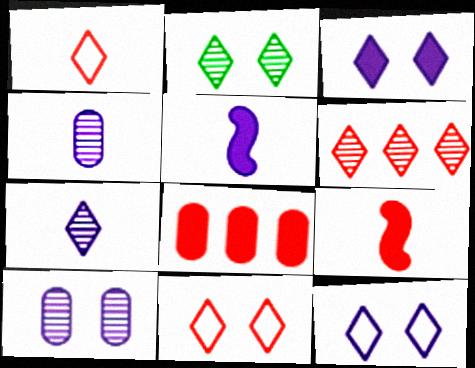[[2, 3, 11], 
[2, 6, 7]]